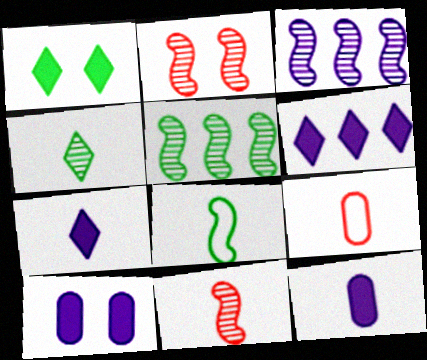[[1, 3, 9]]